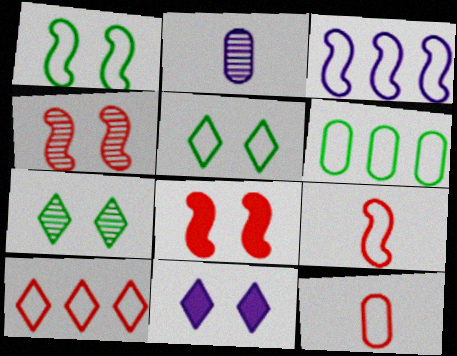[[1, 3, 9], 
[2, 3, 11], 
[3, 5, 12], 
[3, 6, 10]]